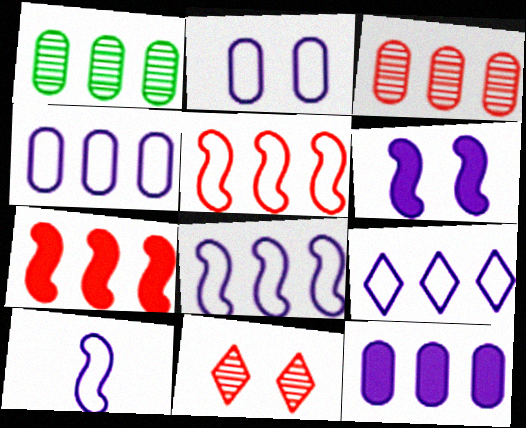[[1, 7, 9], 
[2, 9, 10], 
[4, 8, 9]]